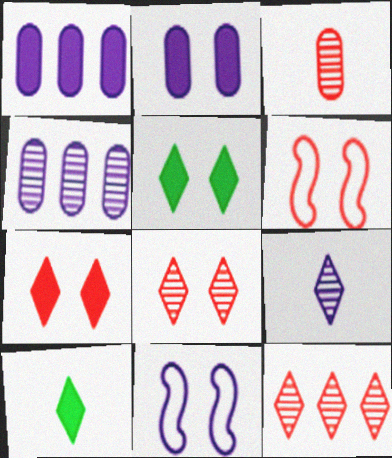[[1, 9, 11], 
[4, 6, 10]]